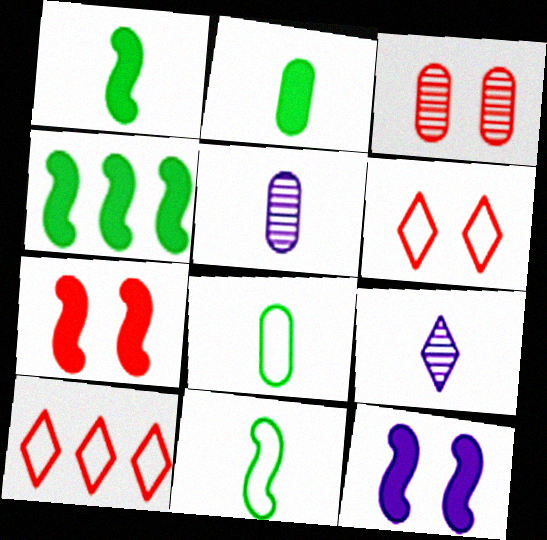[[3, 6, 7], 
[4, 5, 6]]